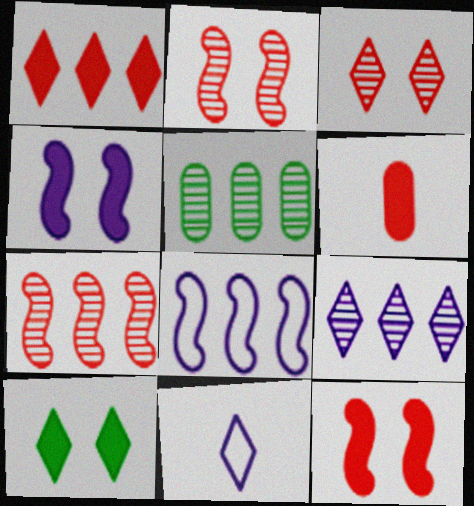[[1, 5, 8], 
[1, 6, 12], 
[5, 7, 9], 
[5, 11, 12]]